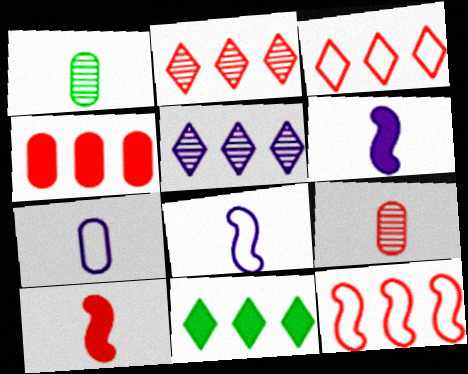[[2, 4, 12], 
[3, 5, 11]]